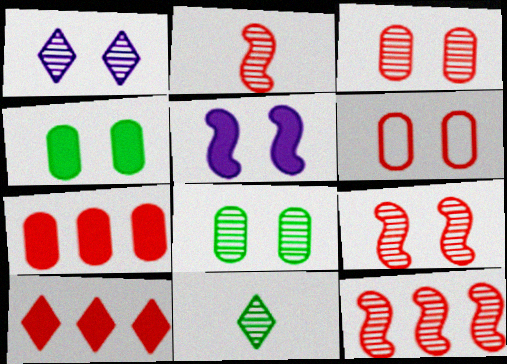[[1, 8, 9], 
[2, 6, 10], 
[2, 9, 12]]